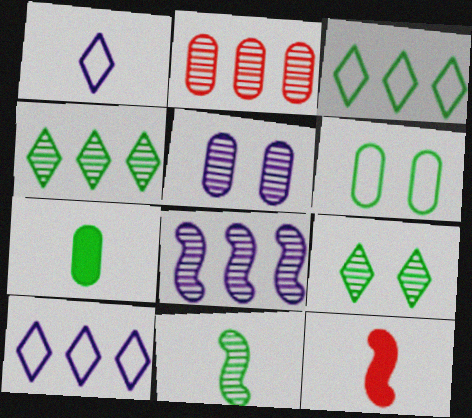[[2, 4, 8], 
[3, 5, 12]]